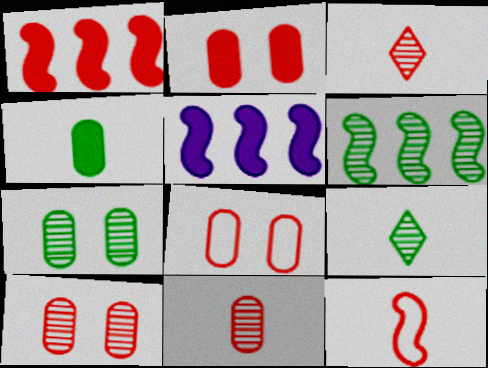[[1, 3, 8], 
[2, 8, 10], 
[5, 8, 9], 
[6, 7, 9]]